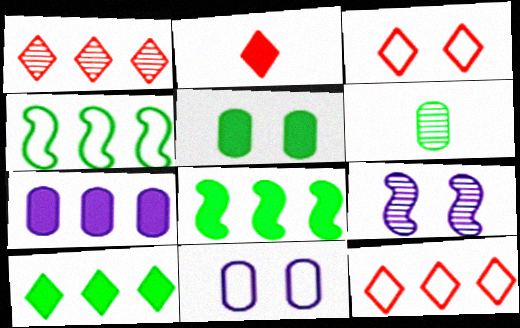[[1, 2, 3], 
[1, 4, 7], 
[1, 6, 9], 
[3, 5, 9]]